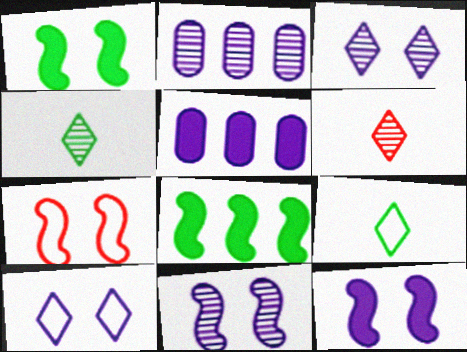[[1, 7, 11], 
[4, 5, 7]]